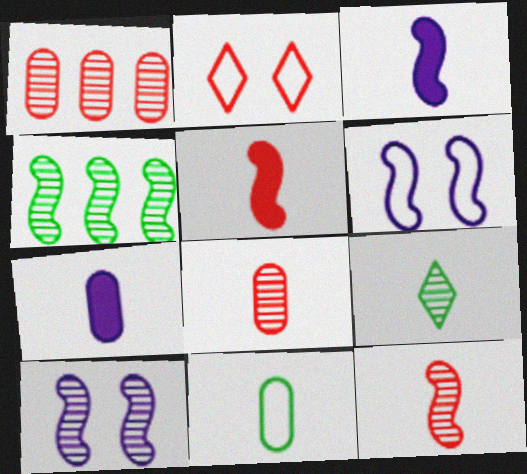[[1, 2, 5], 
[1, 9, 10], 
[2, 4, 7], 
[4, 5, 6], 
[4, 10, 12], 
[7, 8, 11]]